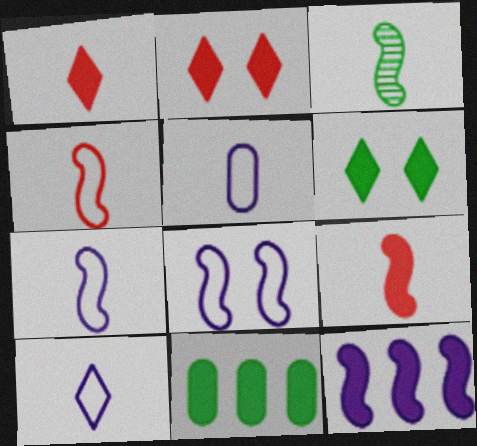[[1, 3, 5], 
[3, 7, 9], 
[5, 7, 10]]